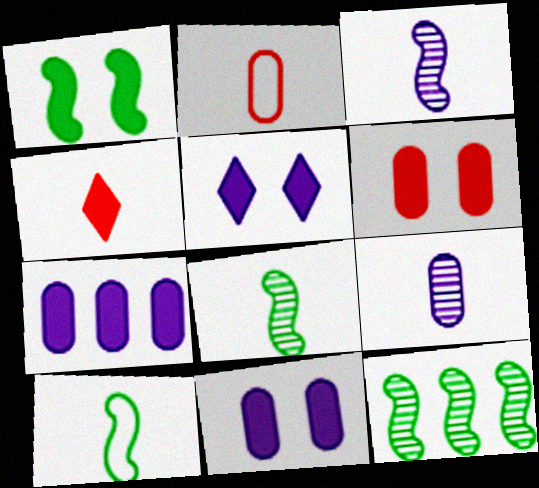[[1, 4, 7], 
[1, 5, 6], 
[1, 10, 12], 
[2, 5, 12], 
[4, 9, 10]]